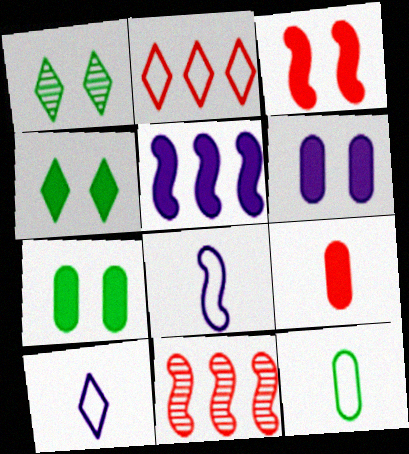[[3, 4, 6], 
[4, 5, 9], 
[7, 10, 11]]